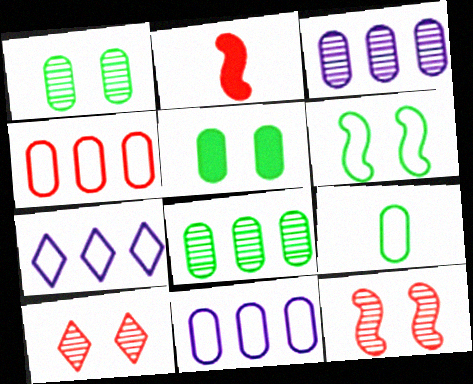[[1, 2, 7], 
[2, 4, 10], 
[5, 8, 9]]